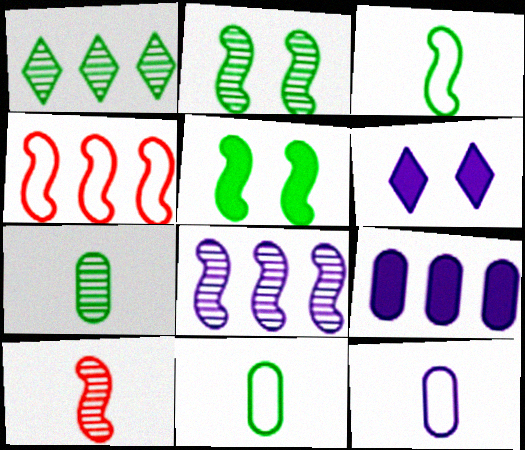[[1, 2, 7], 
[1, 4, 9], 
[1, 5, 11], 
[2, 8, 10], 
[4, 6, 7], 
[6, 8, 12]]